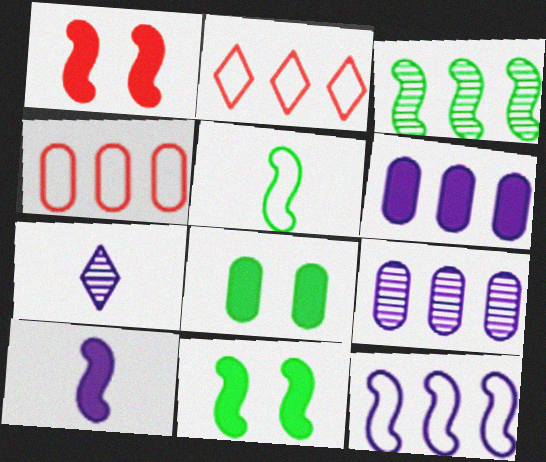[[2, 3, 6], 
[3, 5, 11], 
[4, 7, 11]]